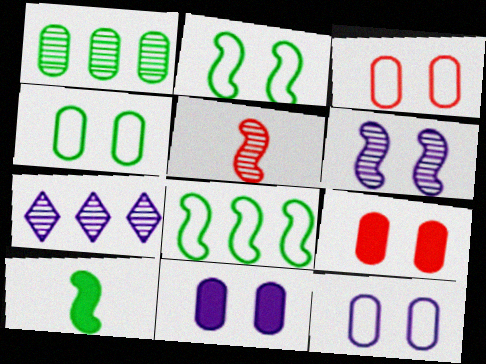[[3, 4, 12], 
[3, 7, 10]]